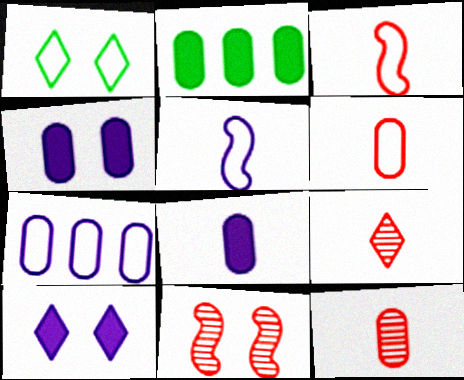[[1, 3, 7], 
[1, 4, 11]]